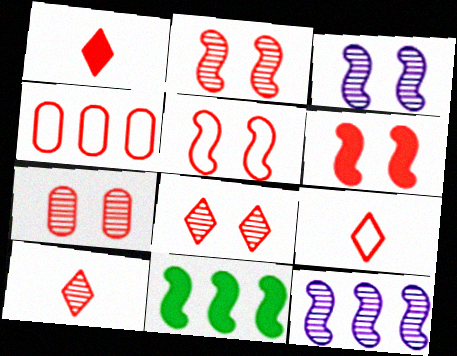[[1, 2, 4], 
[1, 9, 10], 
[2, 5, 6], 
[2, 7, 8], 
[4, 5, 9], 
[4, 6, 10]]